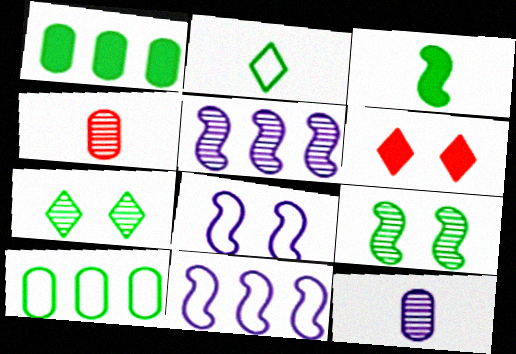[[1, 2, 9], 
[3, 7, 10], 
[4, 5, 7]]